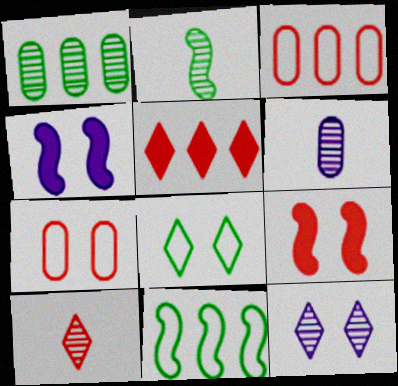[[2, 6, 10], 
[3, 9, 10]]